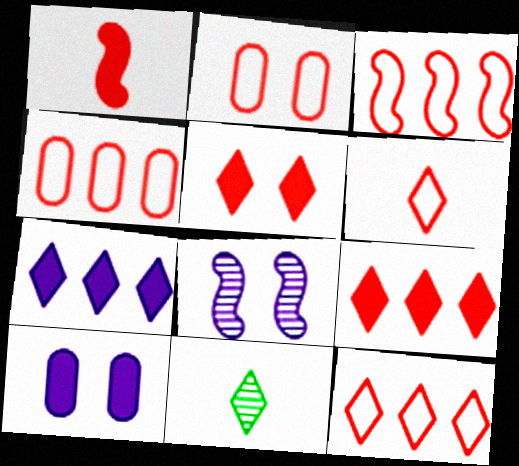[[2, 3, 6], 
[3, 4, 12], 
[3, 10, 11]]